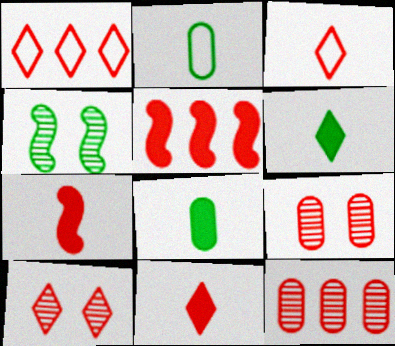[[1, 5, 12], 
[1, 7, 9], 
[1, 10, 11], 
[3, 5, 9]]